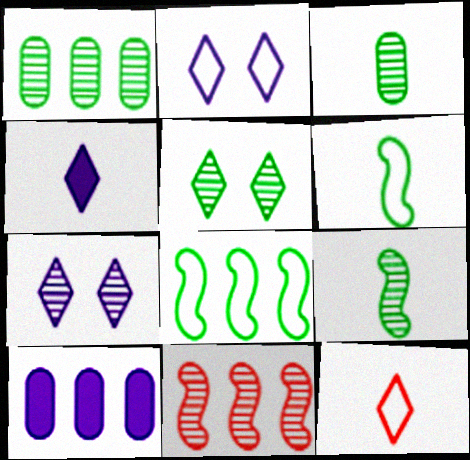[[1, 5, 9], 
[3, 7, 11]]